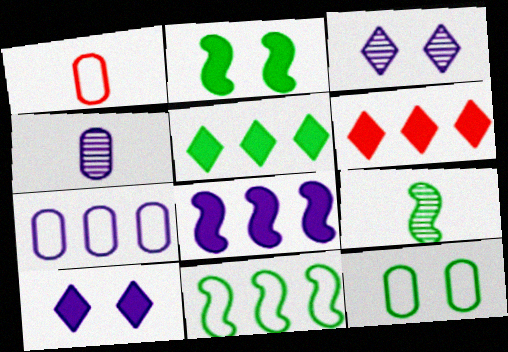[[1, 7, 12], 
[2, 9, 11], 
[5, 9, 12]]